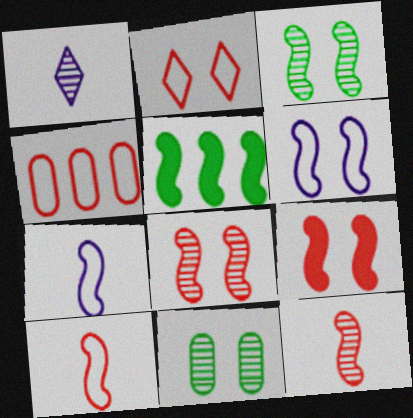[[2, 4, 10], 
[3, 6, 9], 
[5, 6, 12], 
[5, 7, 8]]